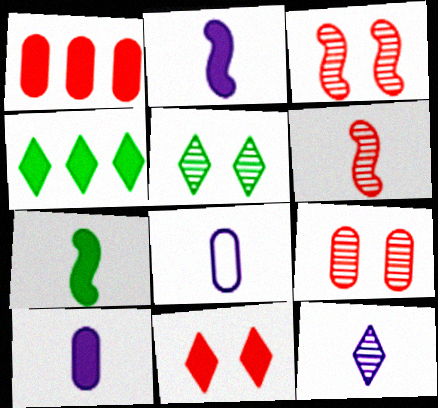[[2, 8, 12], 
[3, 4, 8]]